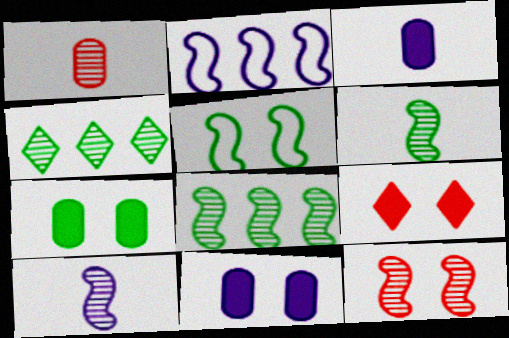[[8, 10, 12]]